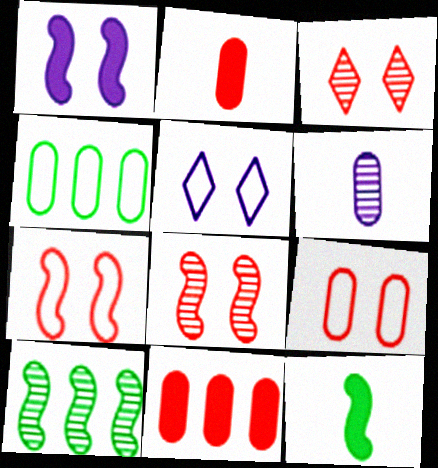[[2, 5, 10], 
[3, 6, 10]]